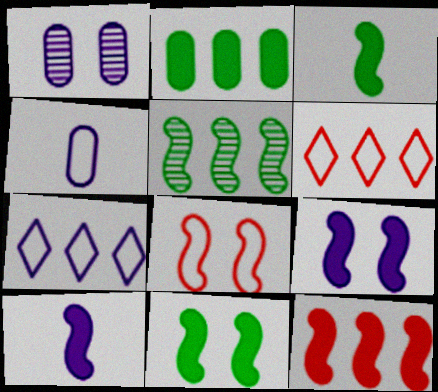[[1, 3, 6], 
[1, 7, 10], 
[3, 9, 12], 
[5, 8, 10], 
[10, 11, 12]]